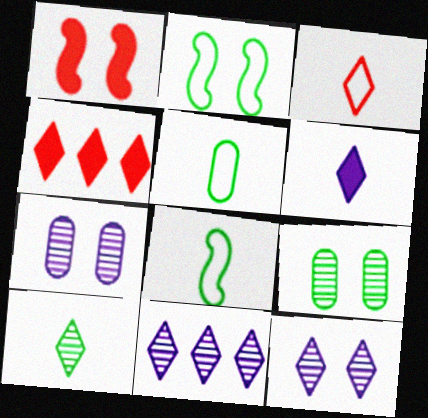[[1, 5, 11], 
[3, 6, 10], 
[4, 7, 8]]